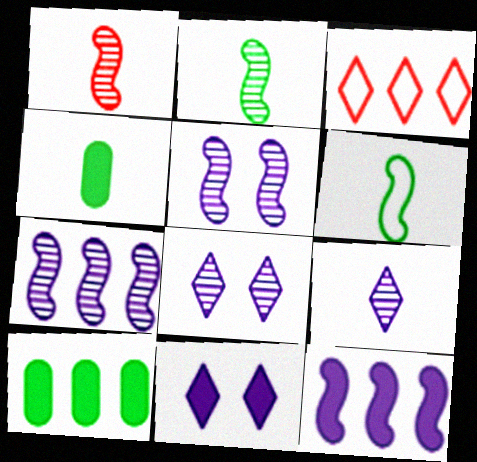[[3, 4, 5], 
[3, 7, 10]]